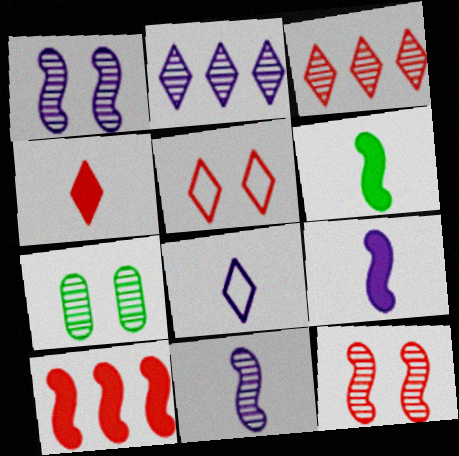[[3, 4, 5], 
[3, 7, 11], 
[7, 8, 10]]